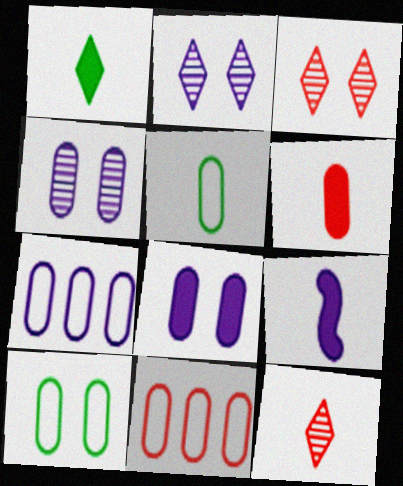[[1, 6, 9], 
[2, 7, 9], 
[5, 9, 12]]